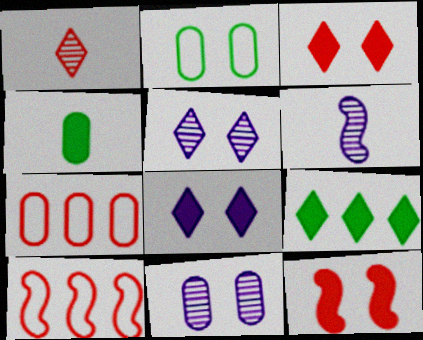[[1, 7, 12], 
[2, 5, 12], 
[4, 5, 10], 
[4, 7, 11]]